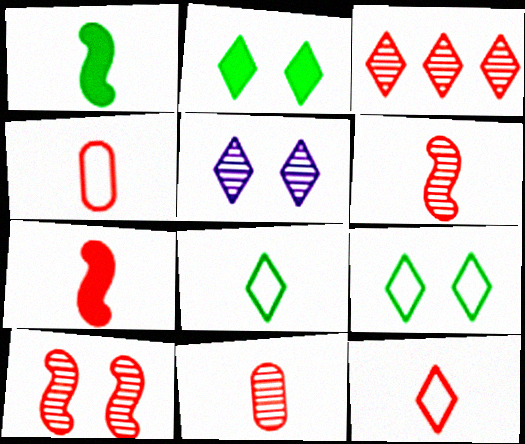[[3, 10, 11], 
[7, 11, 12]]